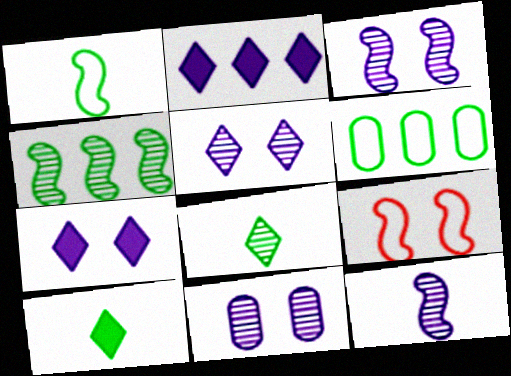[[3, 5, 11]]